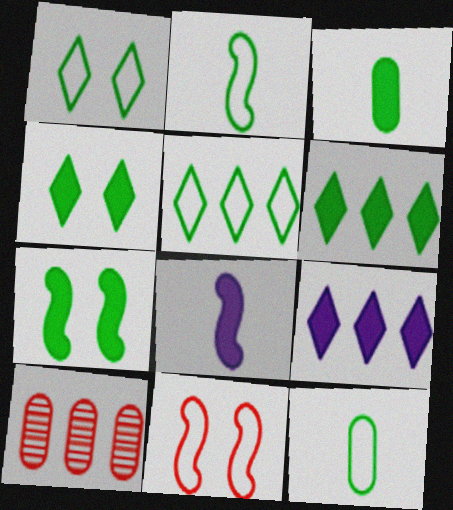[[1, 8, 10], 
[3, 6, 7]]